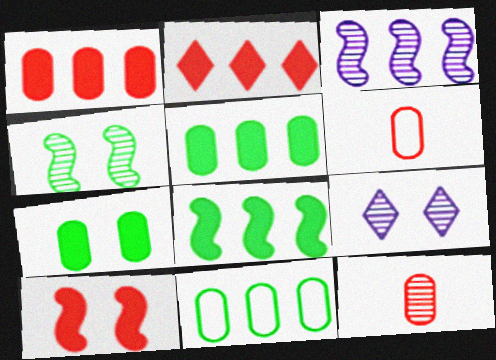[[2, 3, 11], 
[6, 8, 9]]